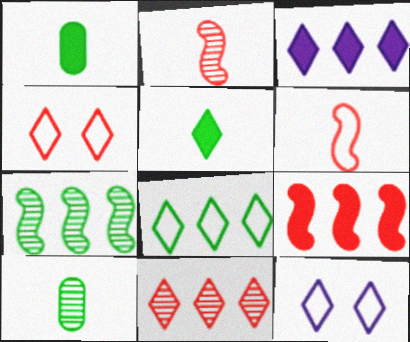[[3, 8, 11], 
[5, 11, 12], 
[9, 10, 12]]